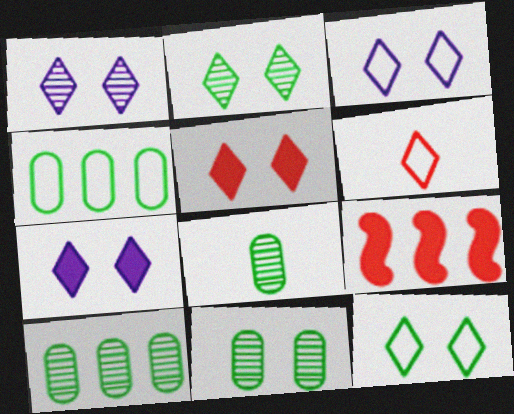[[1, 3, 7], 
[1, 5, 12], 
[2, 3, 5], 
[3, 8, 9], 
[8, 10, 11]]